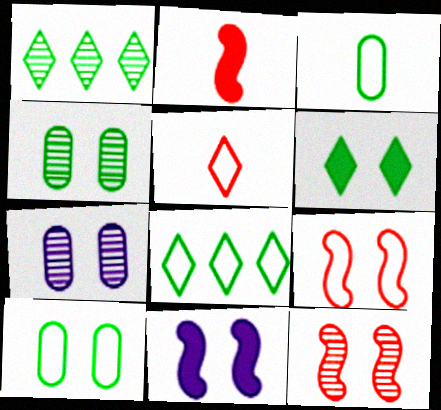[[2, 7, 8], 
[6, 7, 9]]